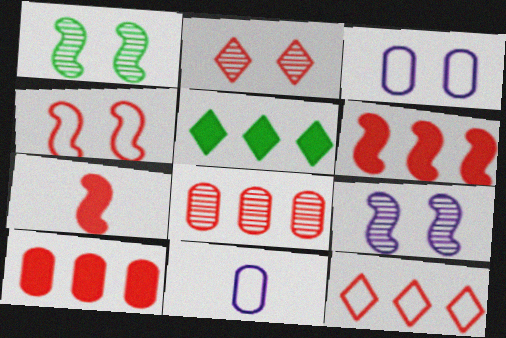[[6, 8, 12]]